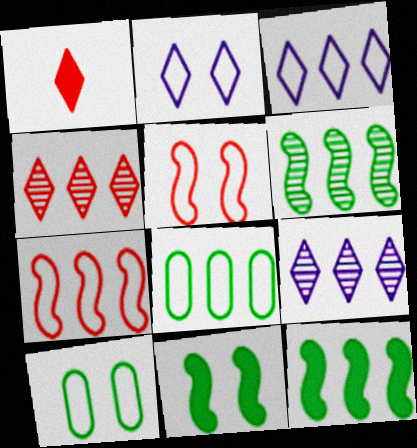[[2, 5, 10], 
[3, 7, 8]]